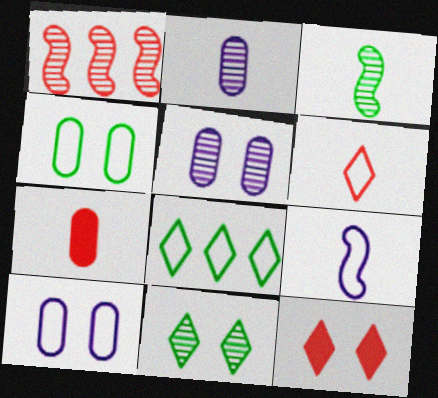[[1, 2, 11]]